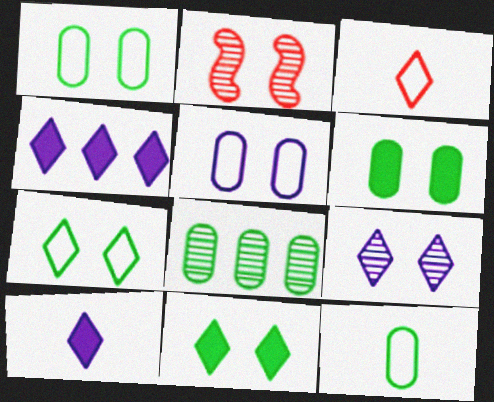[[2, 4, 12], 
[2, 5, 11], 
[6, 8, 12]]